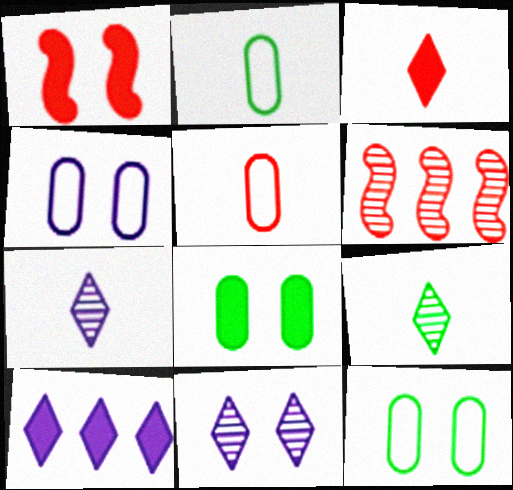[[1, 11, 12]]